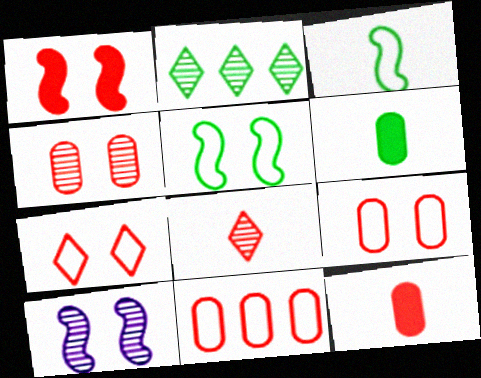[[1, 4, 7], 
[1, 5, 10], 
[1, 8, 11], 
[2, 5, 6], 
[4, 11, 12]]